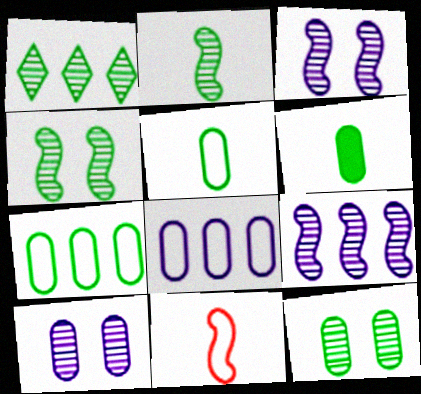[[1, 2, 12], 
[6, 7, 12]]